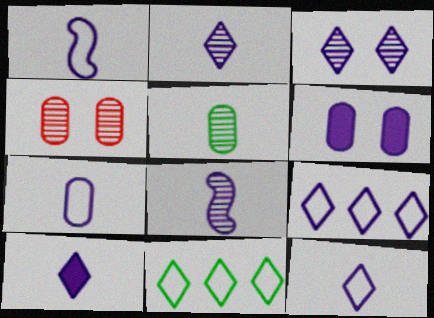[[1, 7, 12], 
[2, 10, 12], 
[3, 9, 10], 
[6, 8, 9], 
[7, 8, 10]]